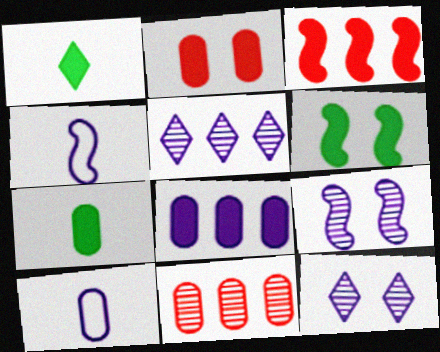[[2, 7, 8], 
[4, 8, 12]]